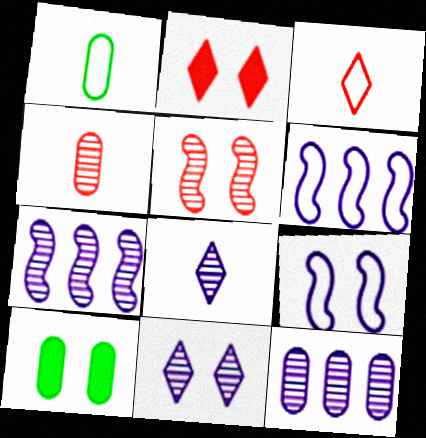[[1, 2, 7], 
[3, 7, 10]]